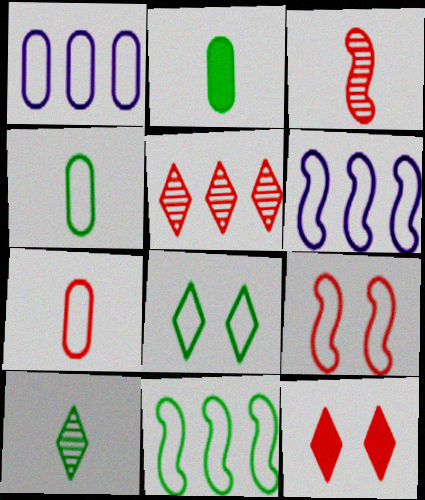[[4, 8, 11], 
[6, 7, 8]]